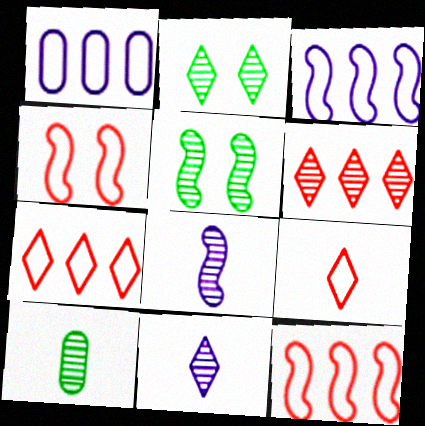[[2, 6, 11]]